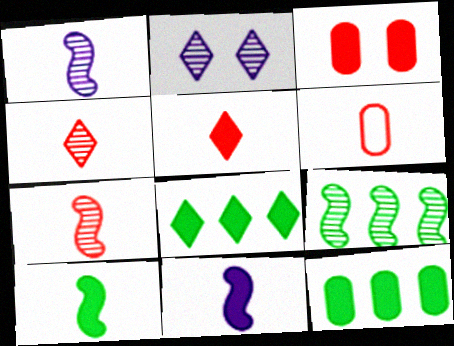[[3, 8, 11], 
[5, 6, 7]]